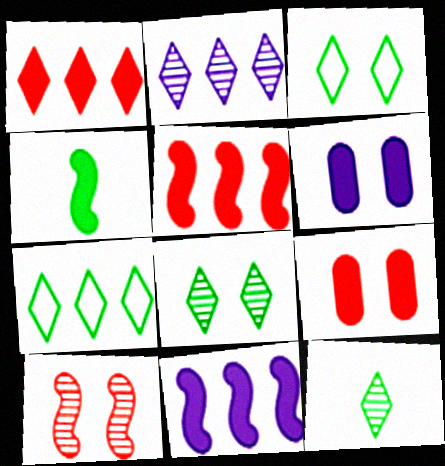[[1, 2, 7], 
[1, 4, 6], 
[3, 6, 10]]